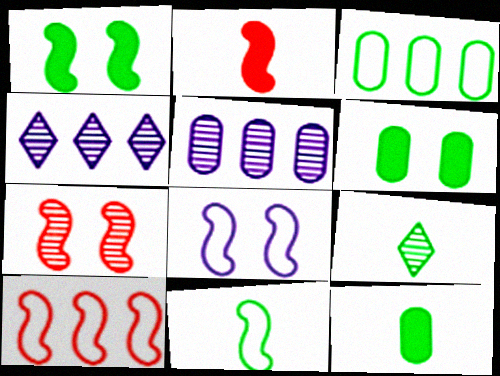[[1, 3, 9], 
[1, 7, 8], 
[2, 7, 10], 
[5, 7, 9], 
[8, 10, 11], 
[9, 11, 12]]